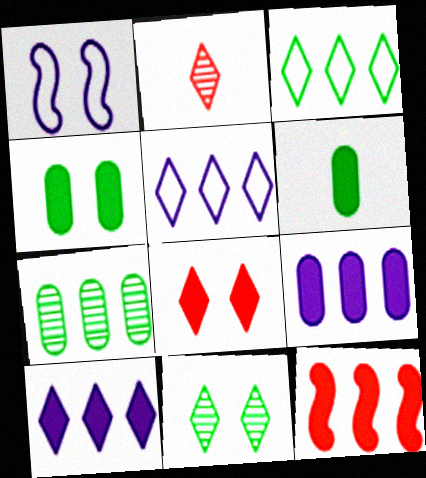[[5, 7, 12]]